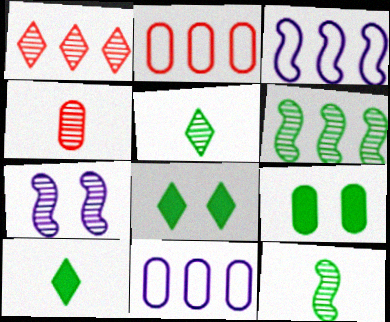[[2, 7, 10], 
[3, 4, 8], 
[4, 9, 11]]